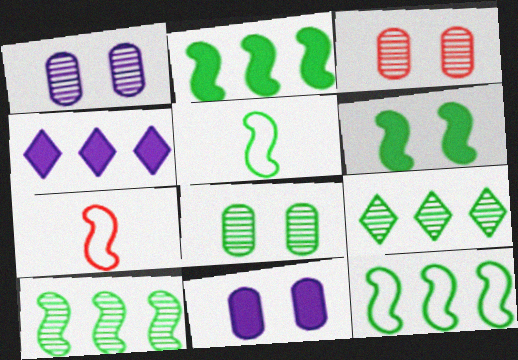[[1, 3, 8], 
[2, 10, 12], 
[3, 4, 5], 
[4, 7, 8], 
[5, 6, 10], 
[7, 9, 11]]